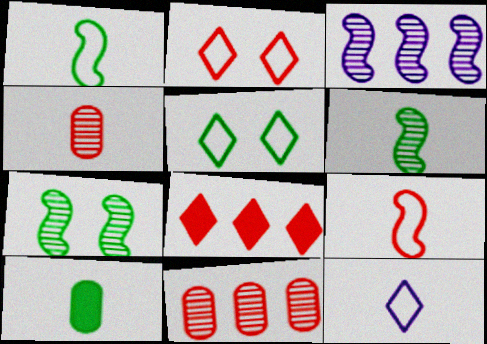[[2, 3, 10]]